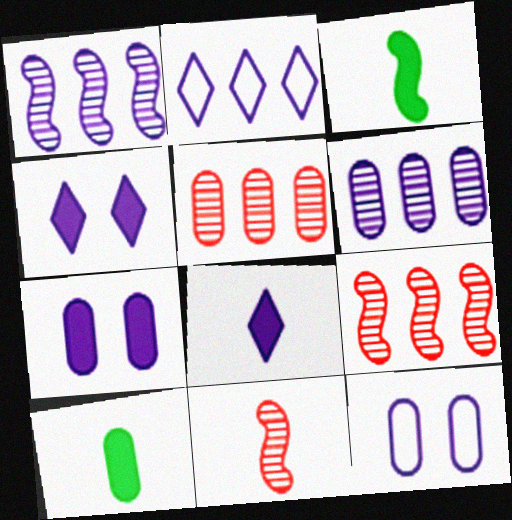[[1, 8, 12], 
[5, 10, 12]]